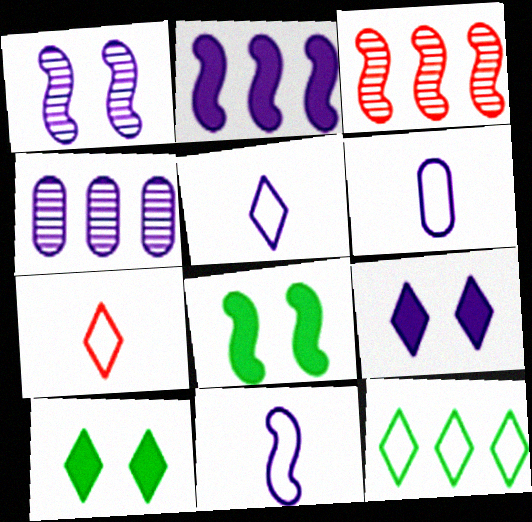[[1, 2, 11], 
[3, 6, 10], 
[3, 8, 11], 
[4, 7, 8], 
[4, 9, 11], 
[5, 6, 11]]